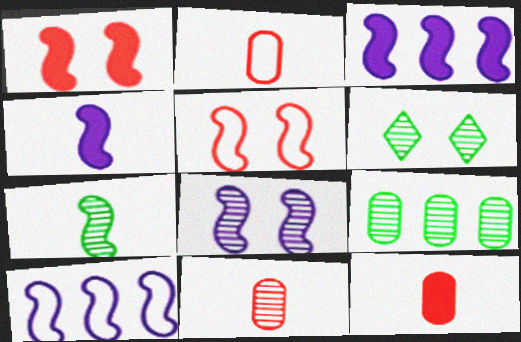[[1, 7, 10], 
[2, 3, 6], 
[2, 11, 12], 
[3, 5, 7], 
[4, 8, 10], 
[6, 7, 9], 
[6, 10, 12]]